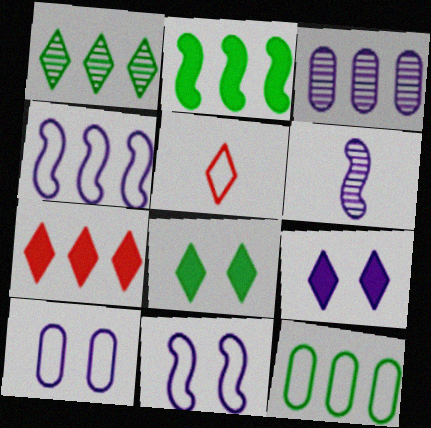[[1, 2, 12], 
[1, 5, 9], 
[5, 11, 12]]